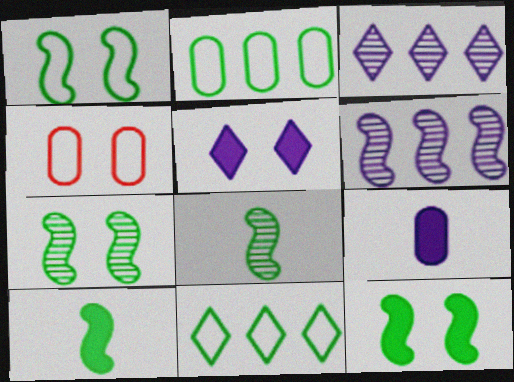[[1, 7, 12], 
[3, 4, 10], 
[4, 5, 7]]